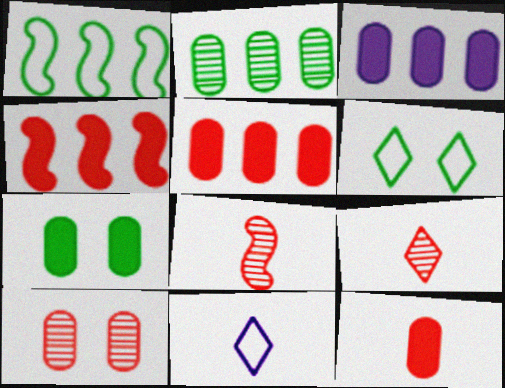[[3, 6, 8], 
[3, 7, 12]]